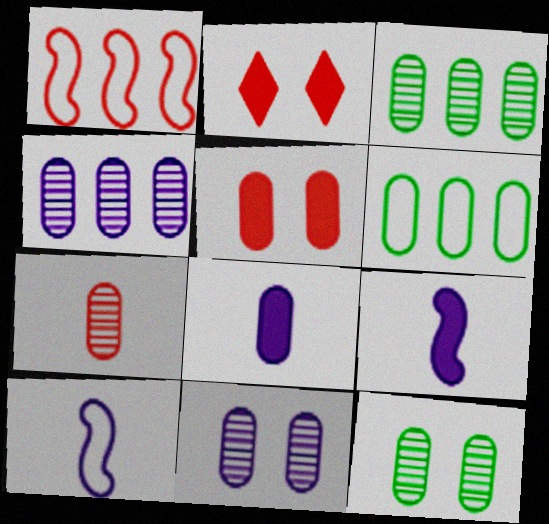[[1, 2, 7], 
[2, 3, 10], 
[3, 7, 11], 
[4, 7, 12]]